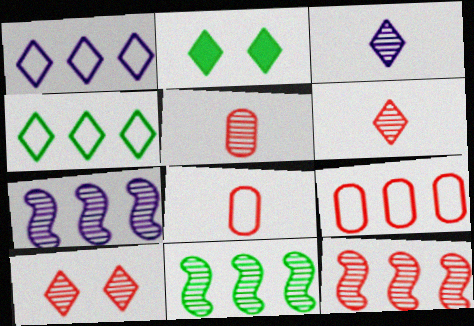[[1, 2, 6], 
[2, 7, 8], 
[5, 10, 12], 
[7, 11, 12]]